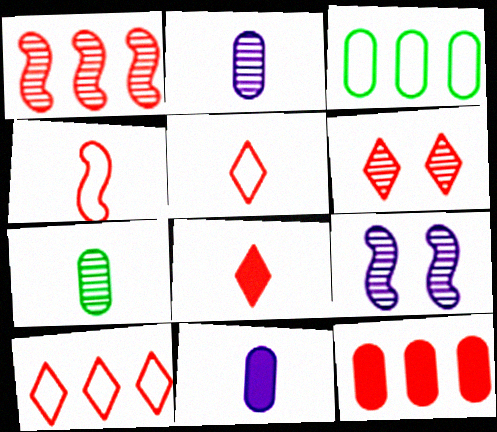[[1, 10, 12], 
[3, 8, 9], 
[4, 6, 12], 
[6, 8, 10]]